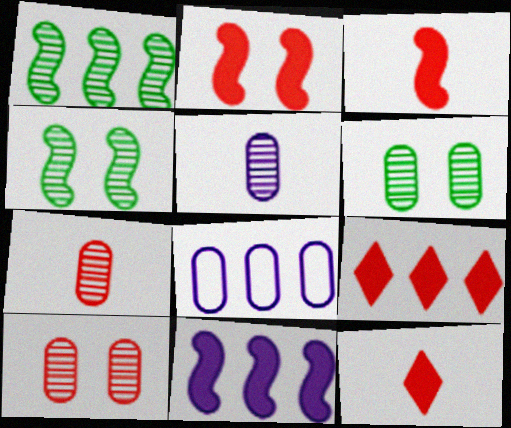[[1, 8, 9], 
[4, 8, 12]]